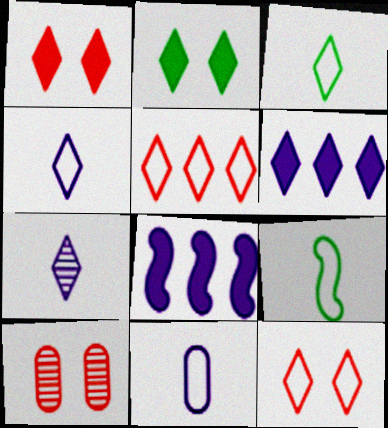[[2, 5, 7], 
[3, 8, 10], 
[6, 9, 10]]